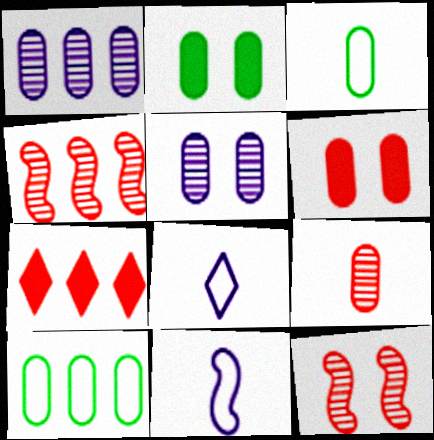[[1, 3, 6], 
[2, 4, 8]]